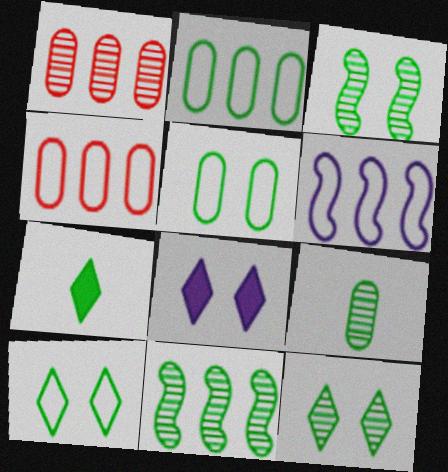[[2, 3, 7], 
[5, 7, 11], 
[9, 11, 12]]